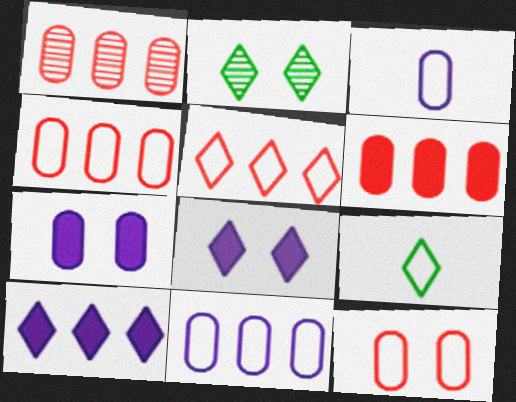[[1, 4, 6]]